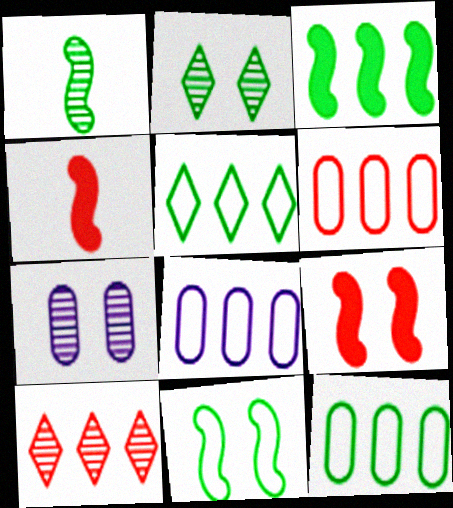[[1, 3, 11], 
[1, 7, 10], 
[2, 4, 8], 
[3, 8, 10], 
[4, 5, 7], 
[6, 8, 12]]